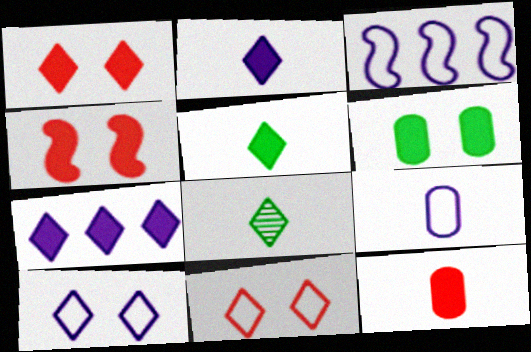[[1, 5, 7], 
[3, 9, 10], 
[7, 8, 11]]